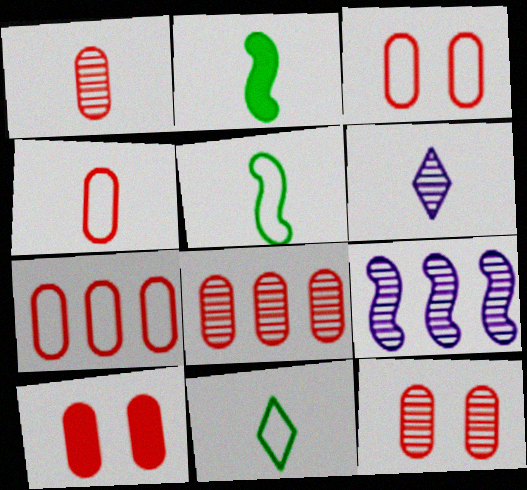[[1, 7, 10], 
[1, 8, 12], 
[2, 4, 6], 
[3, 4, 7], 
[3, 10, 12], 
[4, 8, 10], 
[9, 10, 11]]